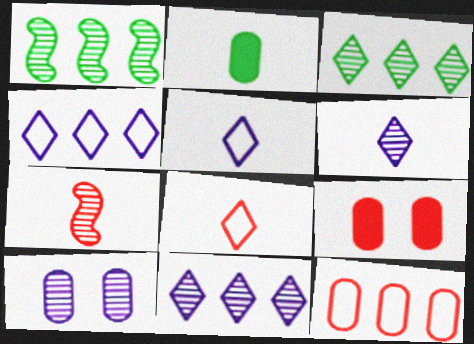[[1, 5, 9], 
[2, 5, 7], 
[2, 10, 12], 
[3, 7, 10]]